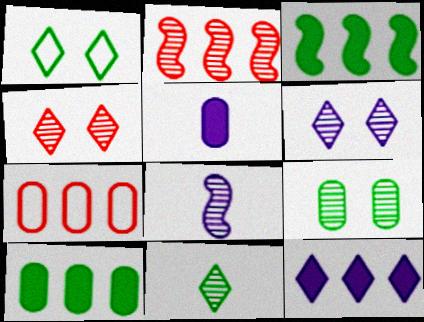[[1, 2, 5], 
[5, 7, 9]]